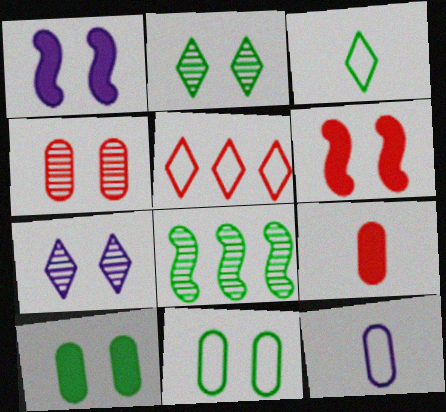[[3, 8, 10], 
[6, 7, 11]]